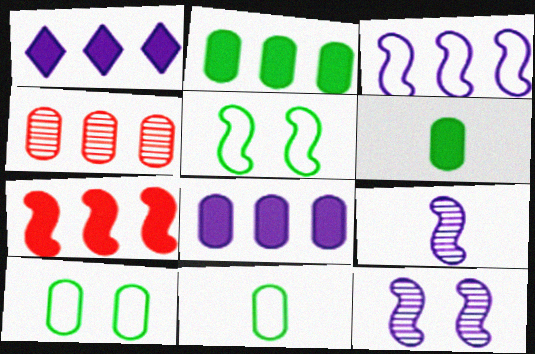[[1, 2, 7], 
[5, 7, 9]]